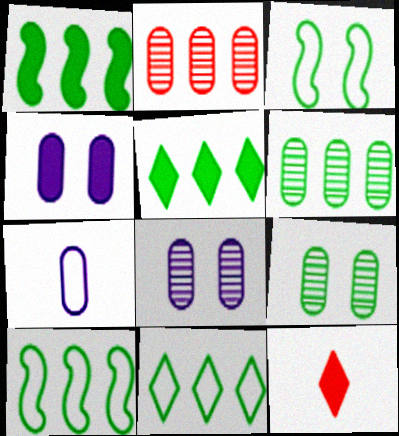[[1, 4, 12], 
[1, 6, 11], 
[5, 6, 10], 
[8, 10, 12]]